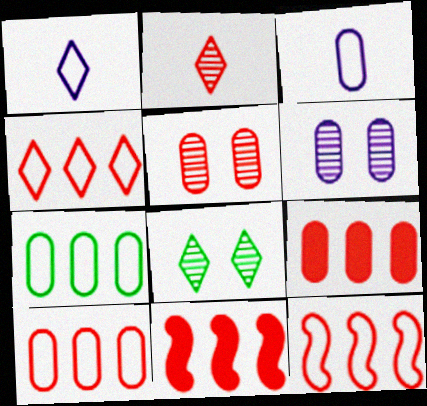[[3, 8, 11], 
[4, 10, 12]]